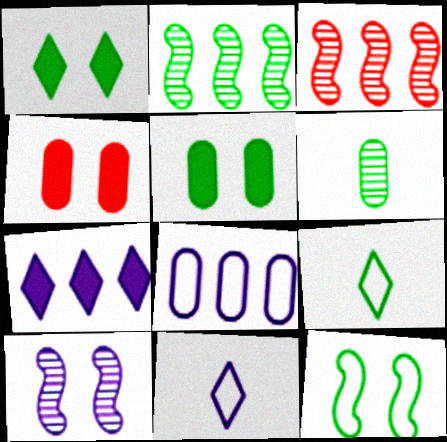[[2, 4, 11], 
[2, 5, 9], 
[3, 5, 11], 
[4, 6, 8]]